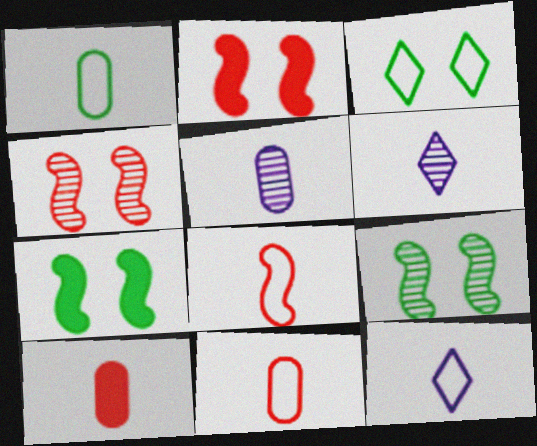[[1, 5, 10], 
[1, 8, 12]]